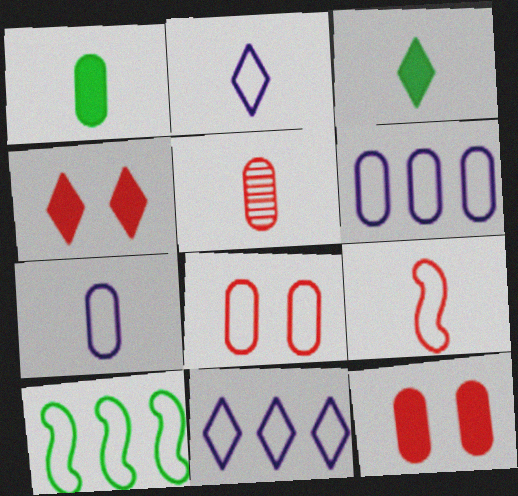[[1, 5, 7], 
[2, 8, 10]]